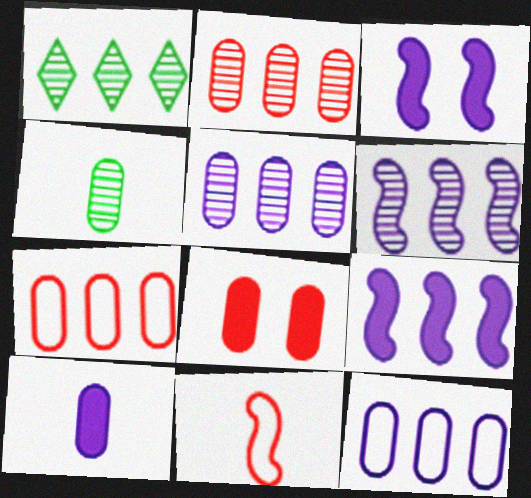[[1, 2, 6], 
[1, 7, 9], 
[4, 8, 12]]